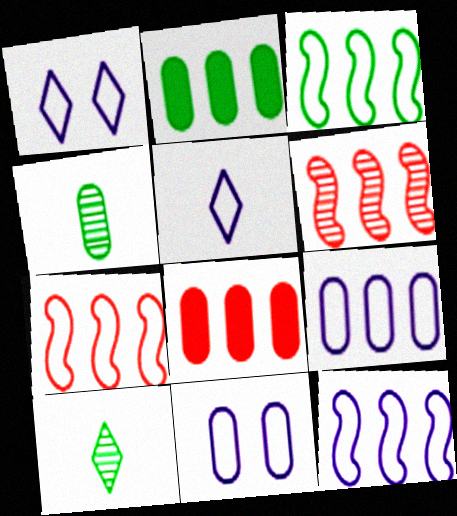[[3, 7, 12], 
[4, 8, 11], 
[5, 11, 12]]